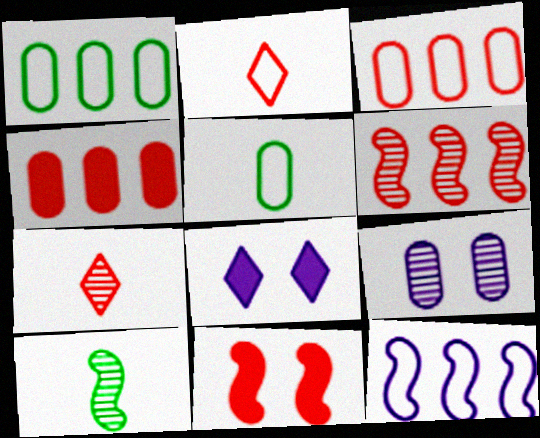[[3, 7, 11], 
[3, 8, 10], 
[4, 5, 9], 
[5, 6, 8], 
[10, 11, 12]]